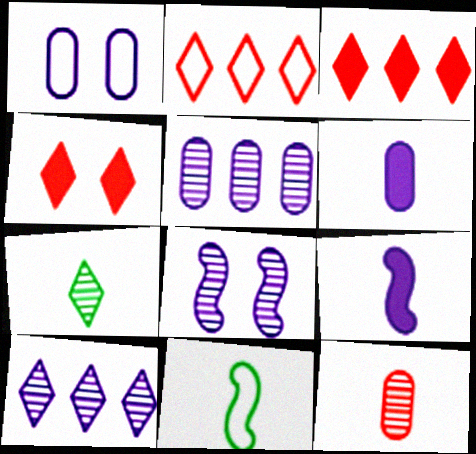[[1, 2, 11], 
[1, 5, 6], 
[1, 9, 10], 
[4, 5, 11]]